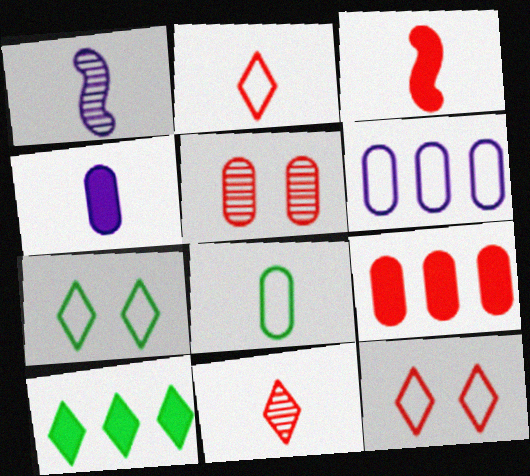[[1, 7, 9]]